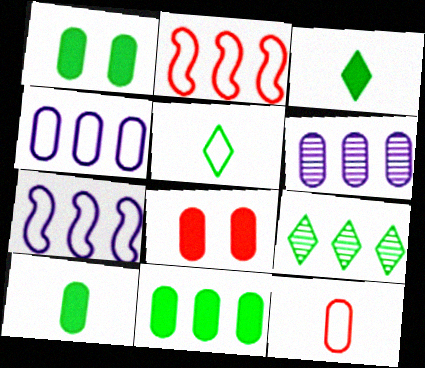[[1, 6, 12], 
[1, 10, 11]]